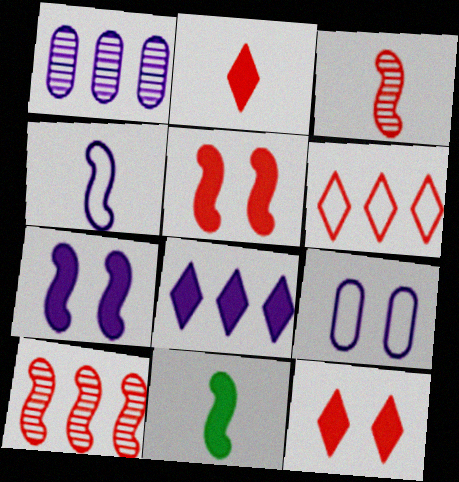[[3, 4, 11]]